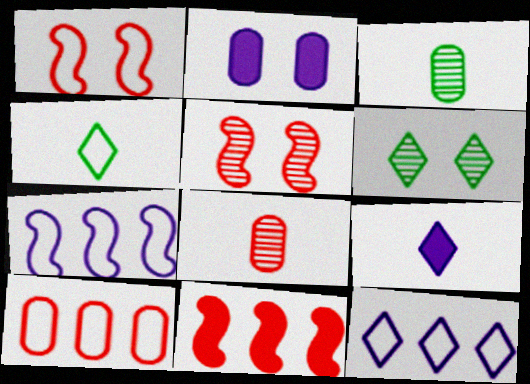[[1, 2, 6], 
[2, 3, 10]]